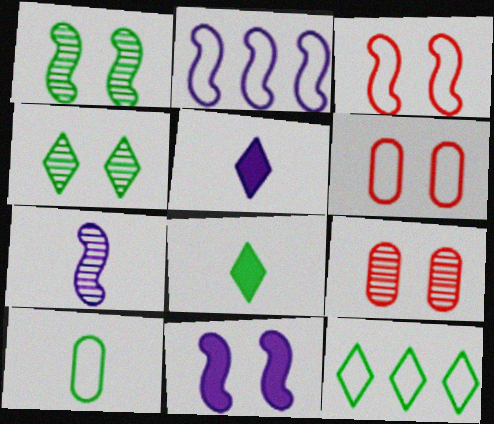[[1, 3, 11], 
[2, 7, 11], 
[2, 8, 9], 
[4, 6, 11], 
[4, 8, 12]]